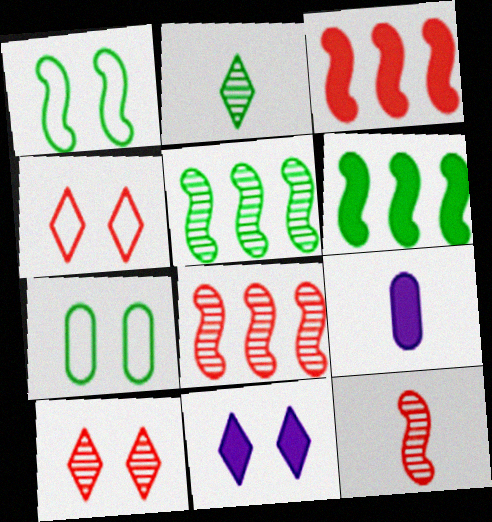[[2, 6, 7], 
[4, 5, 9]]